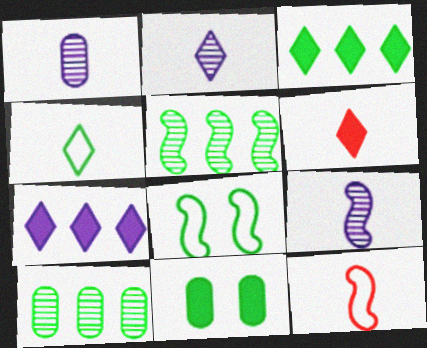[[1, 2, 9], 
[2, 4, 6], 
[4, 5, 11]]